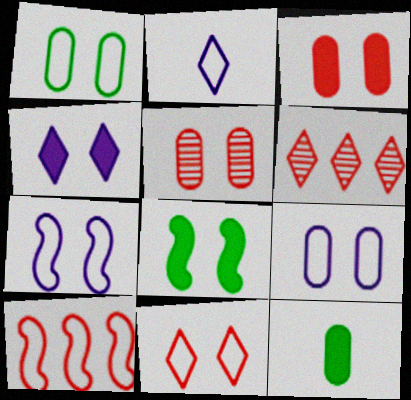[[1, 2, 10], 
[1, 7, 11], 
[3, 4, 8], 
[6, 7, 12]]